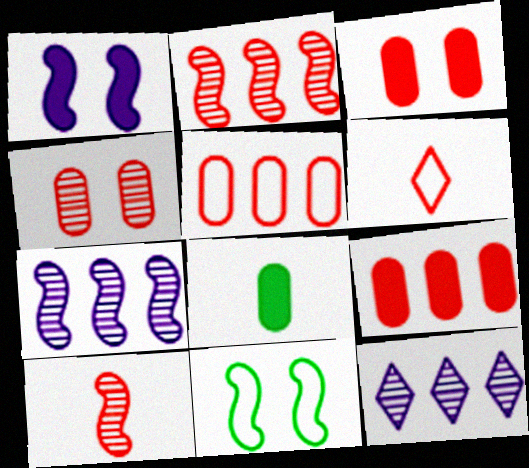[[2, 3, 6]]